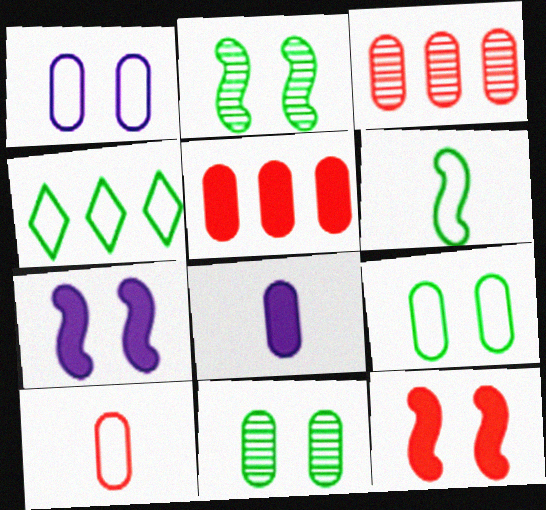[[3, 8, 9], 
[4, 6, 9]]